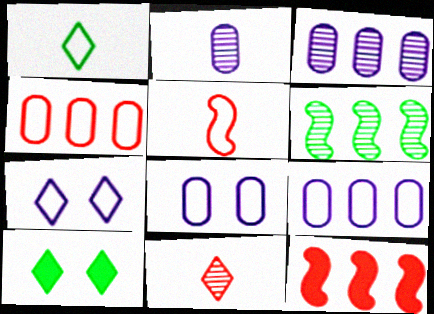[[3, 5, 10]]